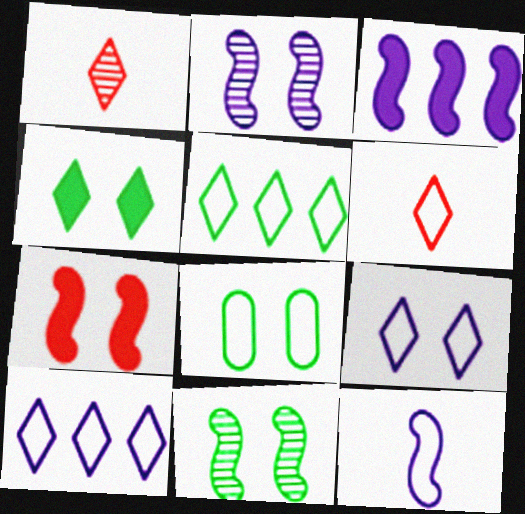[[1, 3, 8], 
[1, 4, 10], 
[2, 3, 12], 
[4, 8, 11], 
[5, 6, 9]]